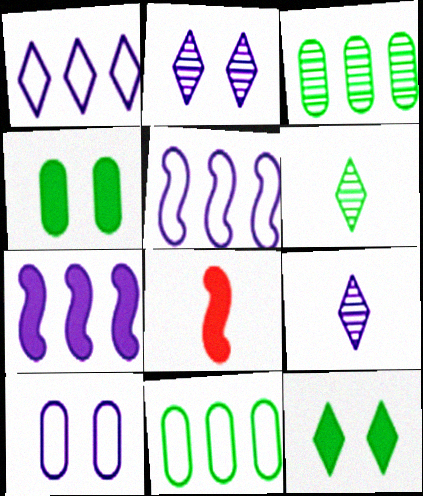[[2, 8, 11], 
[7, 9, 10]]